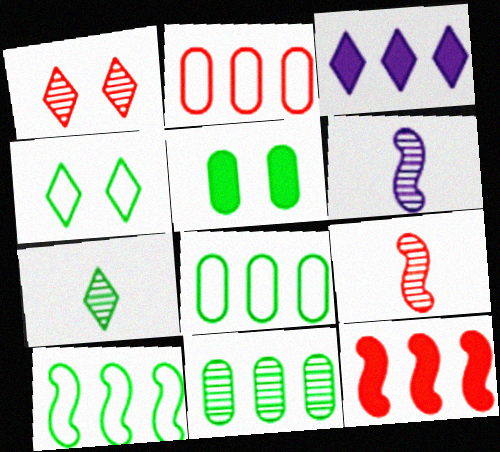[[1, 6, 11], 
[5, 7, 10]]